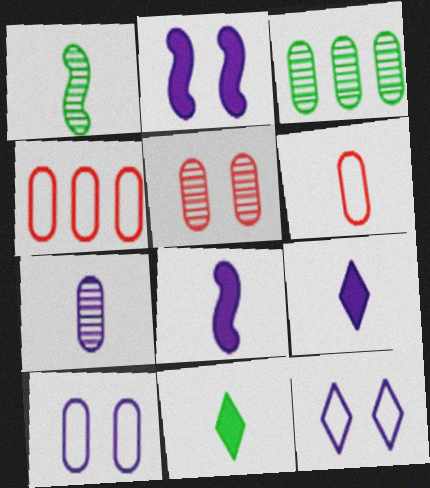[[1, 6, 9], 
[3, 5, 7]]